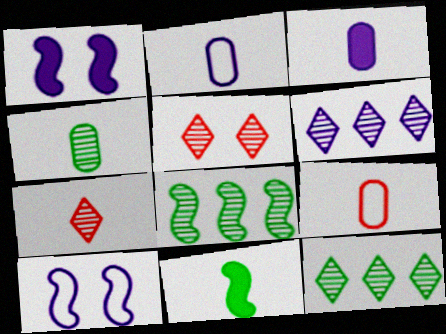[[1, 2, 6], 
[1, 9, 12], 
[2, 7, 11], 
[3, 4, 9], 
[3, 6, 10]]